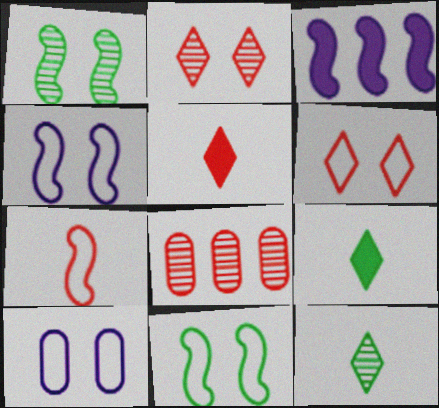[[1, 3, 7], 
[4, 8, 9], 
[6, 10, 11]]